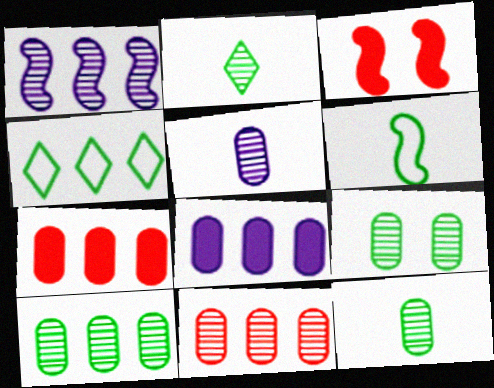[[1, 3, 6], 
[1, 4, 7], 
[3, 4, 5], 
[5, 9, 11], 
[9, 10, 12]]